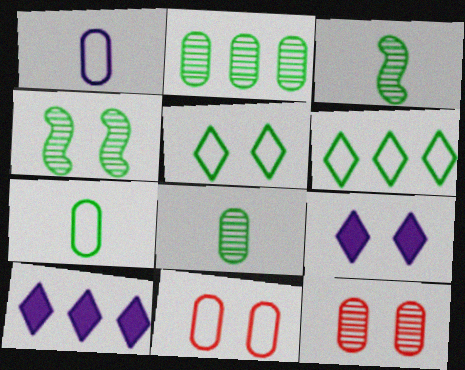[[3, 10, 11], 
[4, 9, 11]]